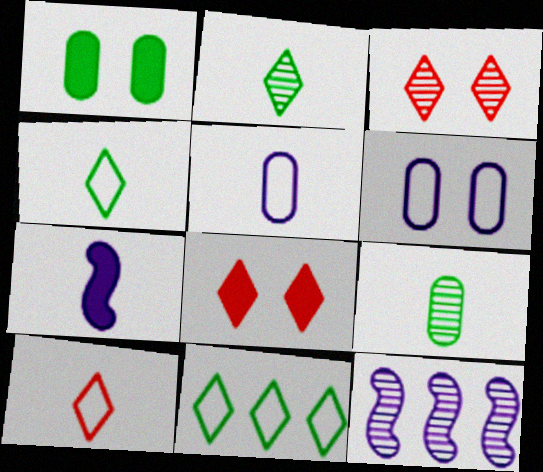[[1, 10, 12], 
[3, 9, 12], 
[7, 9, 10]]